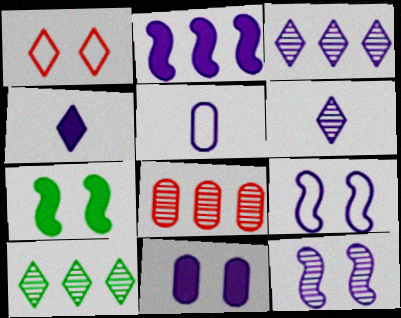[[1, 4, 10], 
[2, 4, 11]]